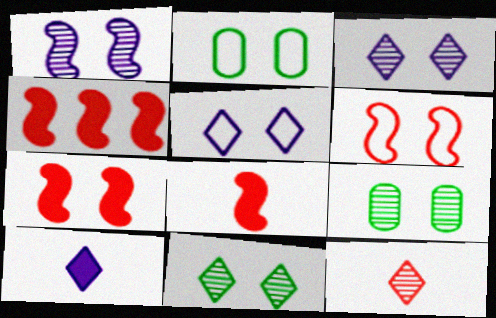[[2, 3, 7], 
[2, 5, 6], 
[4, 7, 8], 
[5, 7, 9]]